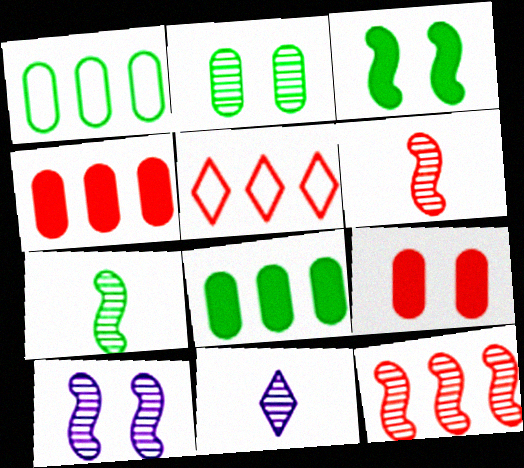[[2, 11, 12], 
[4, 5, 12], 
[5, 6, 9], 
[7, 10, 12]]